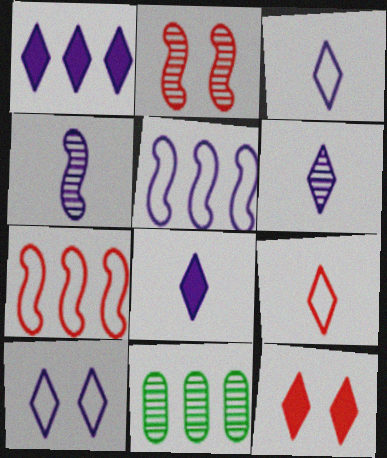[[1, 6, 10], 
[1, 7, 11], 
[2, 6, 11], 
[3, 6, 8]]